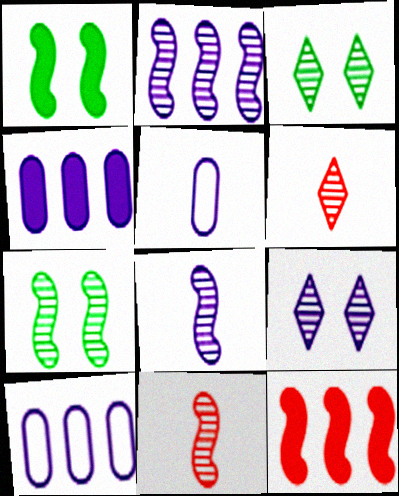[[1, 6, 10], 
[2, 7, 11], 
[3, 5, 12]]